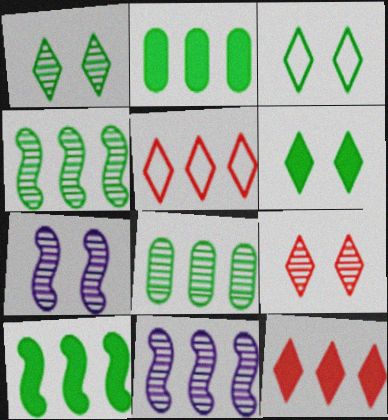[[1, 3, 6], 
[2, 5, 11]]